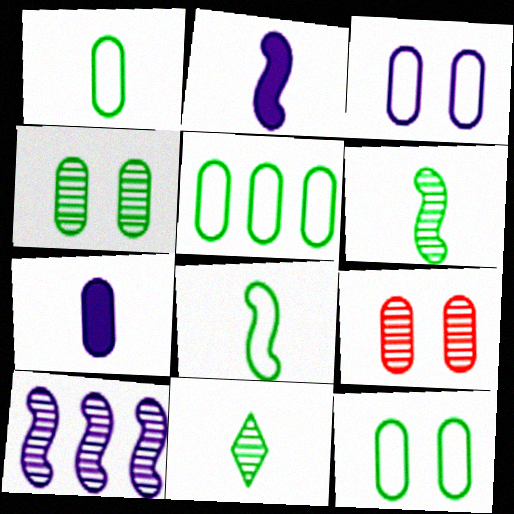[[1, 5, 12], 
[5, 7, 9], 
[9, 10, 11]]